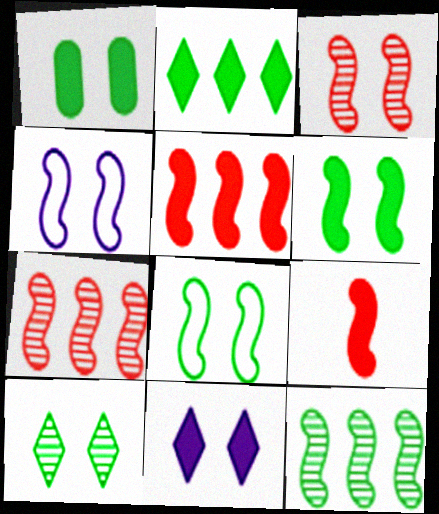[[1, 8, 10], 
[3, 4, 6], 
[4, 9, 12]]